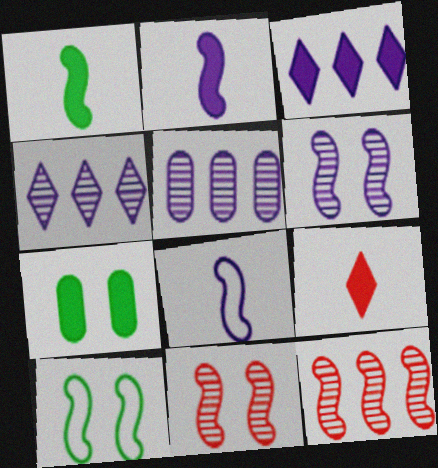[[2, 10, 12], 
[5, 9, 10]]